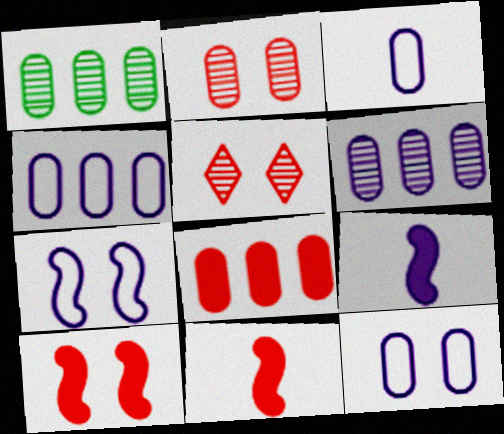[[1, 4, 8], 
[3, 4, 12]]